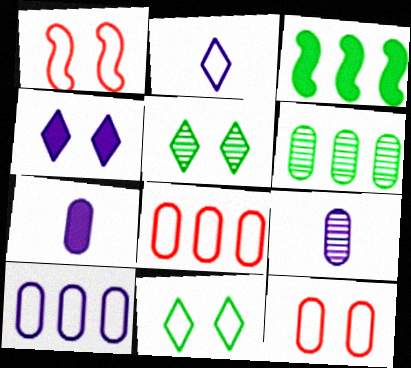[[6, 7, 12]]